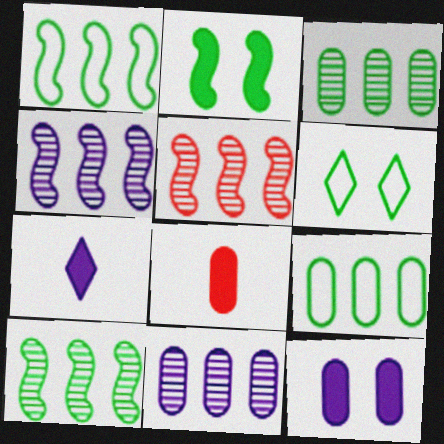[[4, 5, 10], 
[4, 6, 8]]